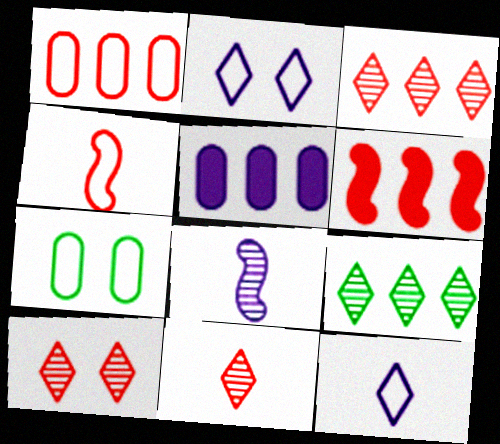[[1, 3, 6], 
[2, 5, 8], 
[3, 10, 11]]